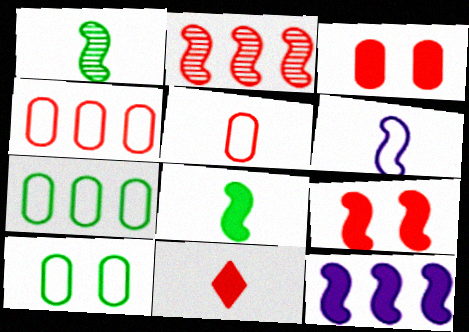[[8, 9, 12]]